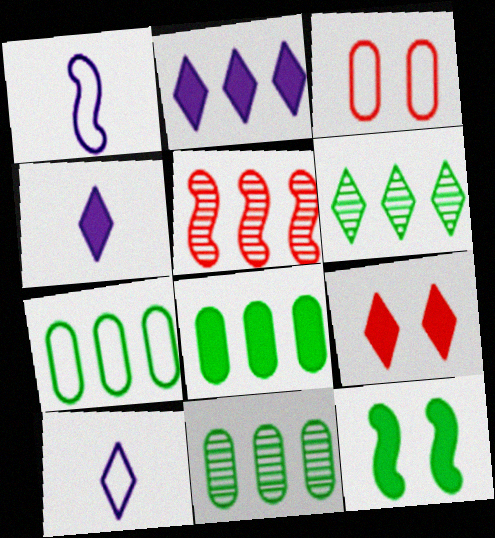[[1, 5, 12], 
[1, 9, 11], 
[2, 5, 7], 
[6, 9, 10], 
[7, 8, 11]]